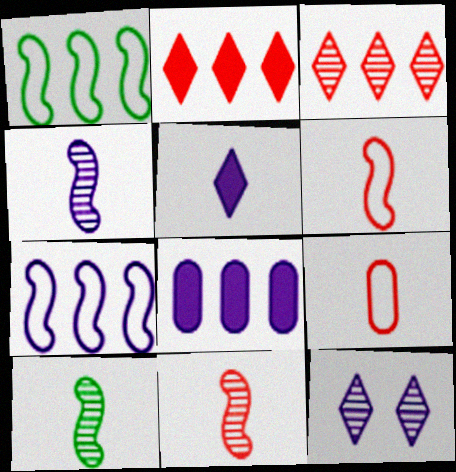[[1, 3, 8], 
[4, 10, 11], 
[5, 9, 10]]